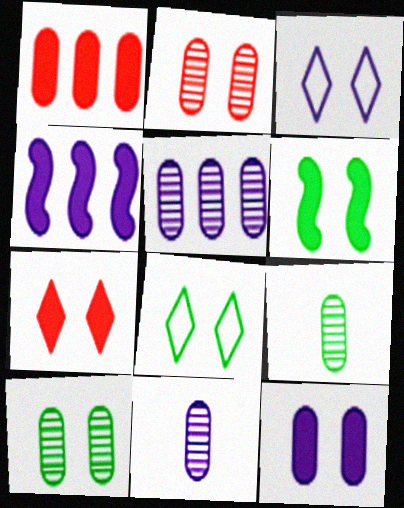[[2, 3, 6], 
[2, 5, 9], 
[3, 4, 11], 
[6, 7, 12], 
[6, 8, 10]]